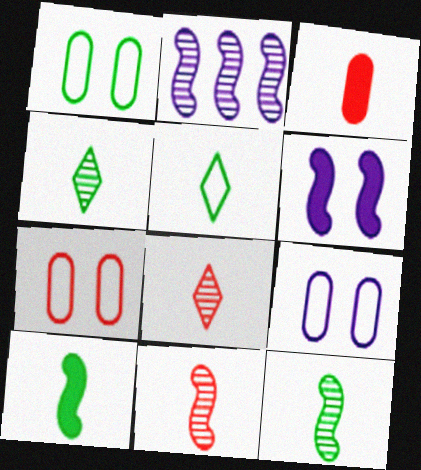[[1, 7, 9]]